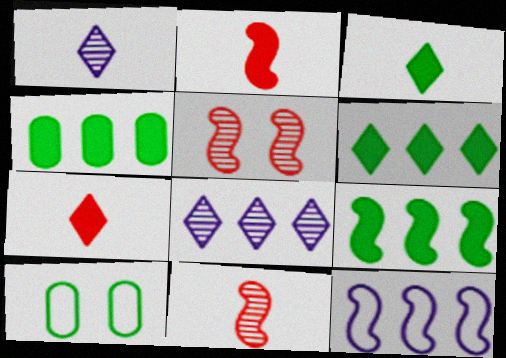[[2, 8, 10], 
[4, 6, 9]]